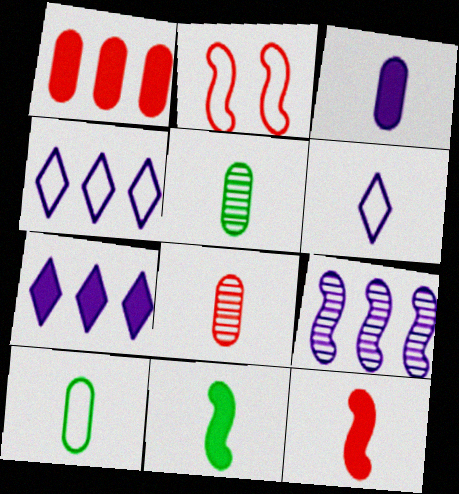[[2, 4, 10], 
[2, 5, 7], 
[2, 9, 11], 
[3, 8, 10], 
[5, 6, 12], 
[6, 8, 11]]